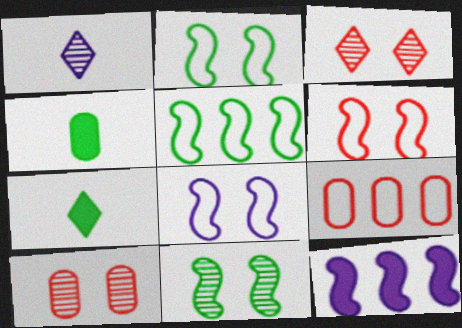[[2, 6, 8]]